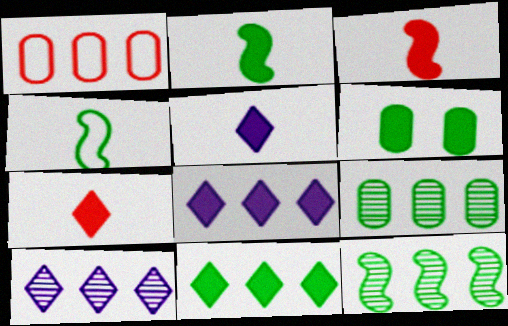[[1, 8, 12], 
[2, 6, 11], 
[3, 6, 8]]